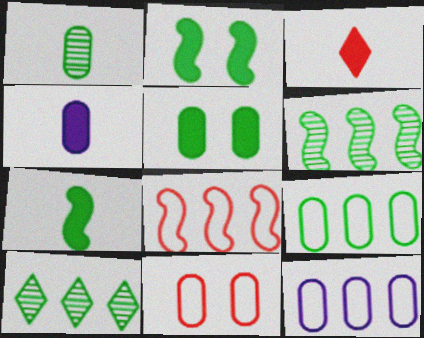[[1, 5, 9], 
[3, 4, 7]]